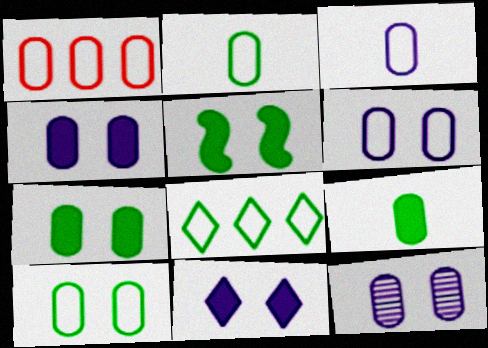[[1, 2, 6], 
[1, 3, 10], 
[1, 9, 12], 
[4, 6, 12]]